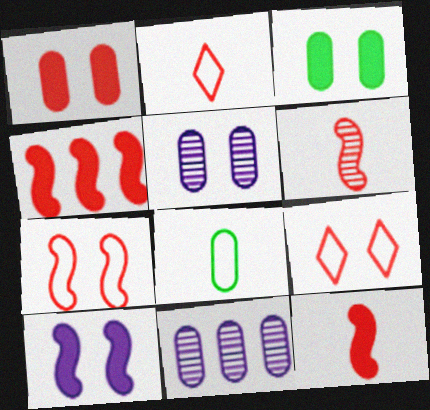[[1, 8, 11], 
[4, 6, 7]]